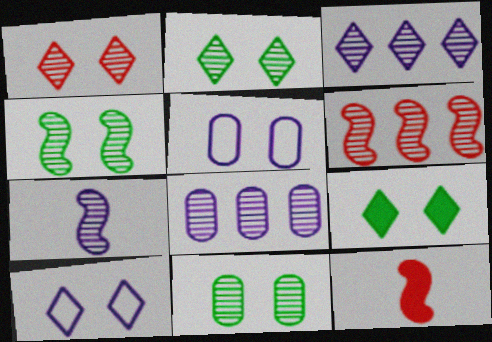[[1, 9, 10], 
[2, 4, 11], 
[4, 6, 7]]